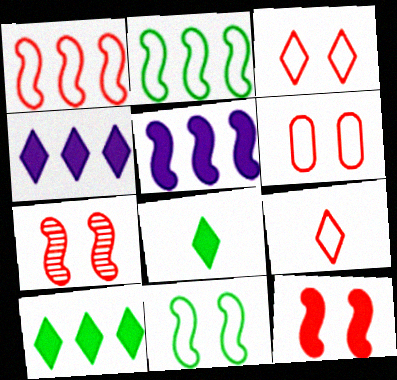[[1, 6, 9]]